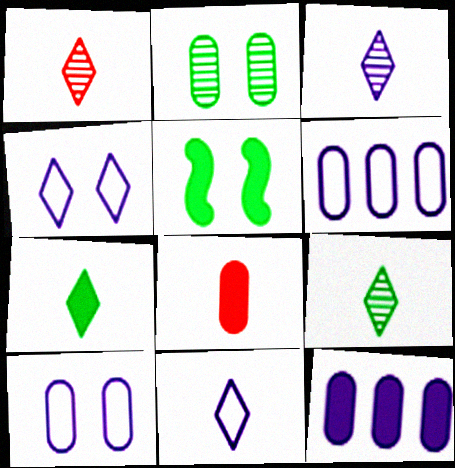[[1, 3, 9], 
[1, 5, 6], 
[1, 7, 11], 
[2, 6, 8]]